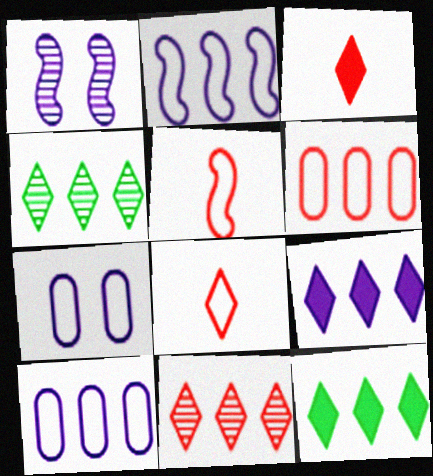[]